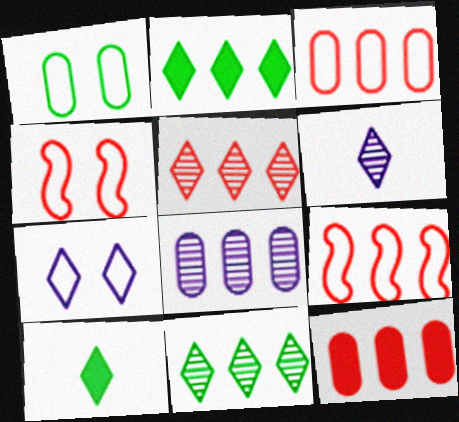[[1, 4, 7], 
[2, 8, 9], 
[4, 8, 10], 
[5, 7, 10], 
[5, 9, 12]]